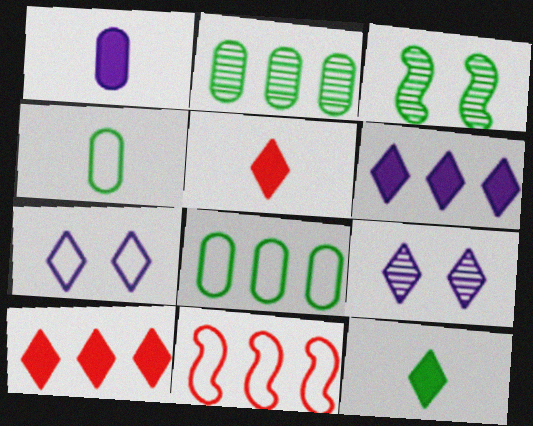[[2, 6, 11], 
[3, 8, 12], 
[4, 7, 11]]